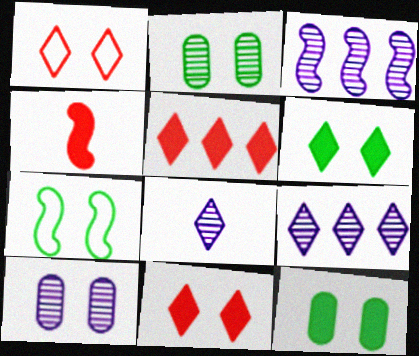[[2, 6, 7], 
[3, 4, 7], 
[3, 8, 10], 
[7, 10, 11]]